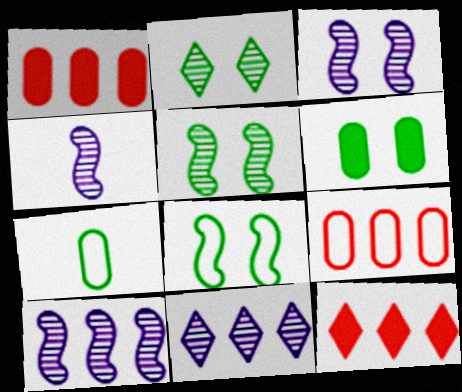[[2, 6, 8], 
[3, 4, 10], 
[3, 7, 12]]